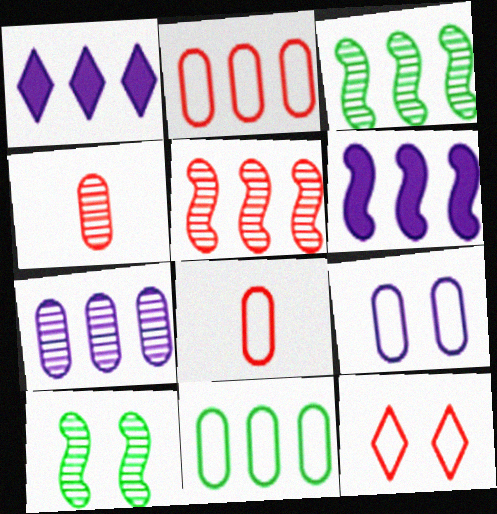[[1, 2, 3], 
[1, 5, 11], 
[1, 8, 10], 
[8, 9, 11]]